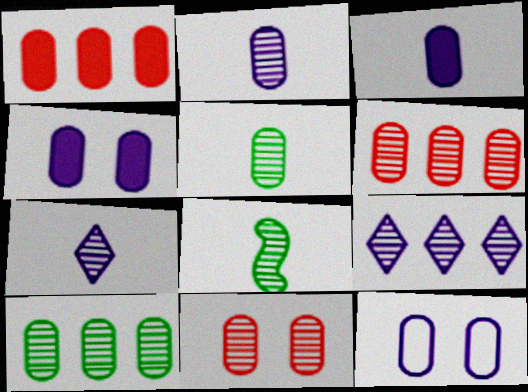[[1, 5, 12], 
[2, 10, 11], 
[8, 9, 11]]